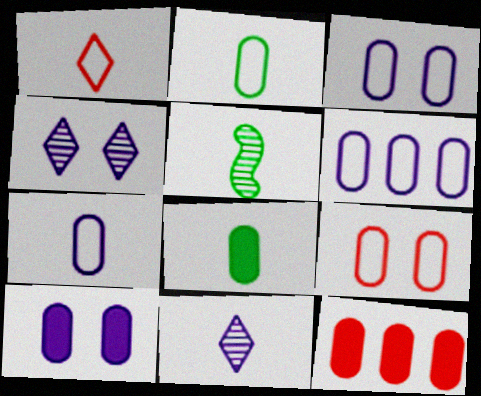[[2, 6, 9], 
[3, 6, 7], 
[8, 10, 12]]